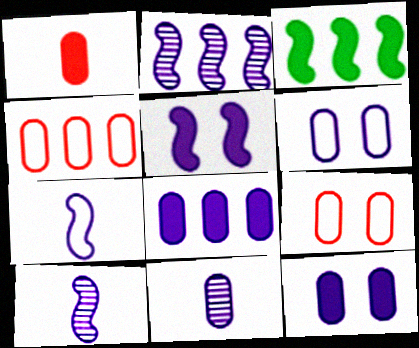[[2, 5, 7], 
[6, 8, 11]]